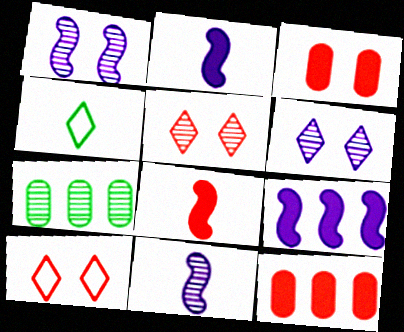[[1, 4, 12], 
[2, 7, 10], 
[5, 7, 11]]